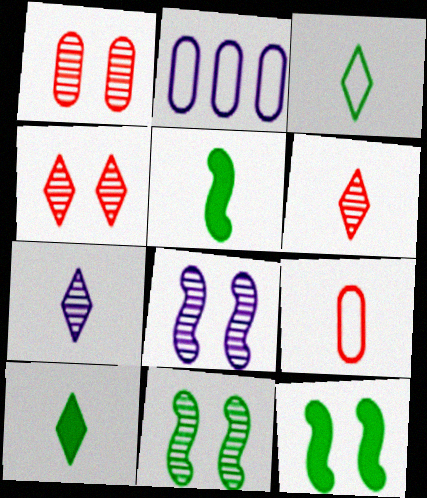[[2, 4, 5], 
[2, 6, 12], 
[5, 7, 9]]